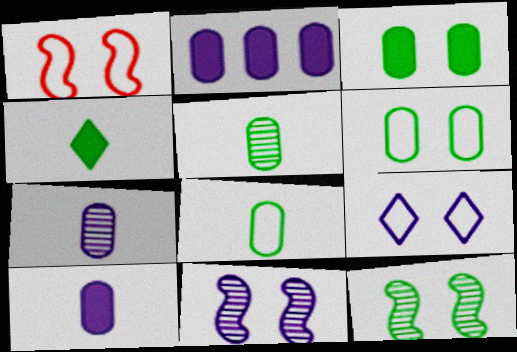[[1, 6, 9]]